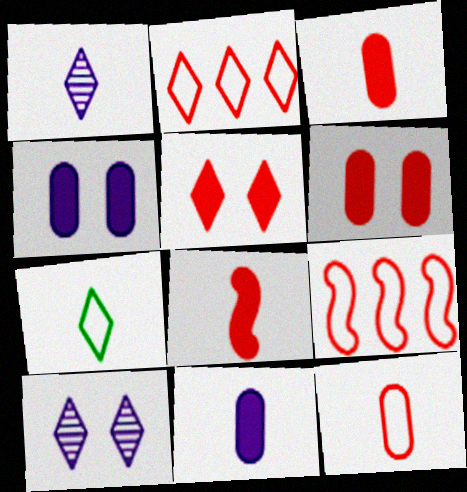[]